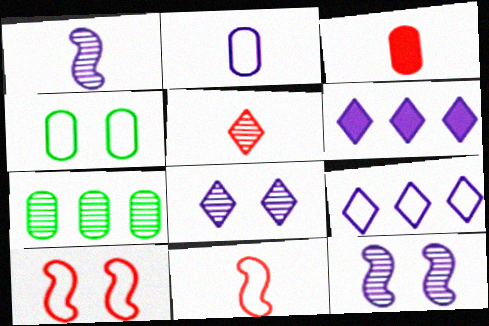[[2, 6, 12], 
[3, 5, 11], 
[4, 9, 11], 
[5, 7, 12]]